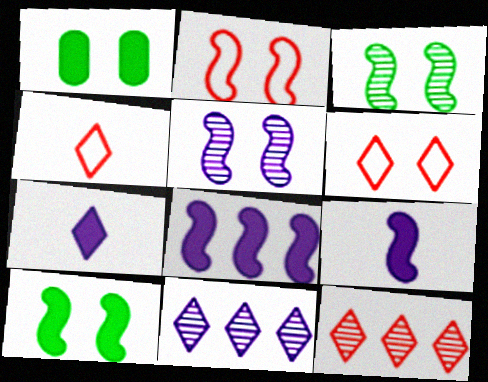[[1, 5, 6], 
[2, 5, 10]]